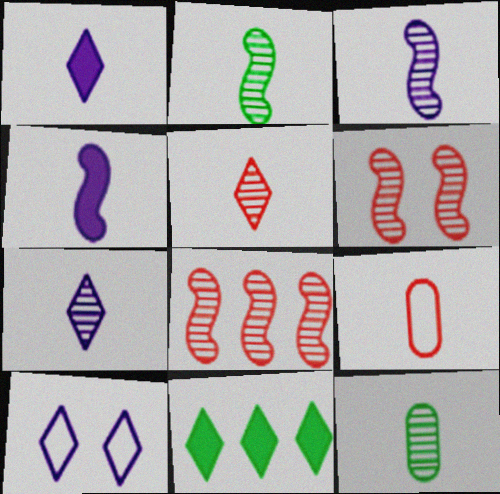[[1, 2, 9], 
[3, 5, 12], 
[5, 10, 11]]